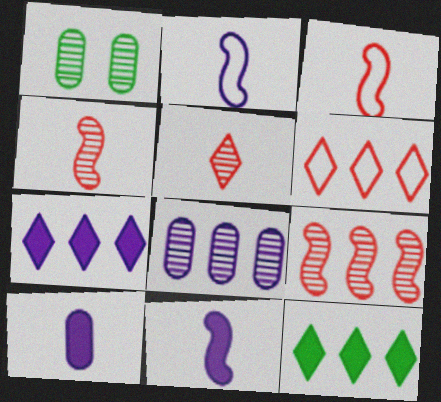[[1, 3, 7], 
[1, 6, 11]]